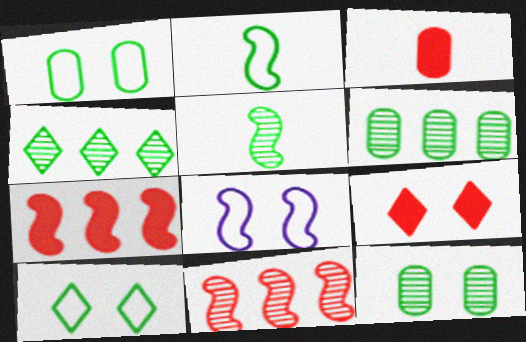[[3, 4, 8], 
[3, 7, 9], 
[4, 5, 12], 
[5, 7, 8], 
[8, 9, 12]]